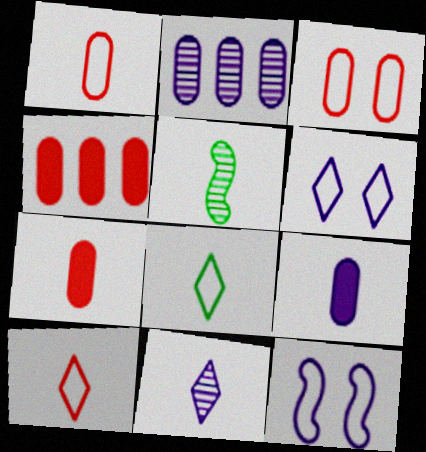[[4, 5, 6], 
[5, 9, 10]]